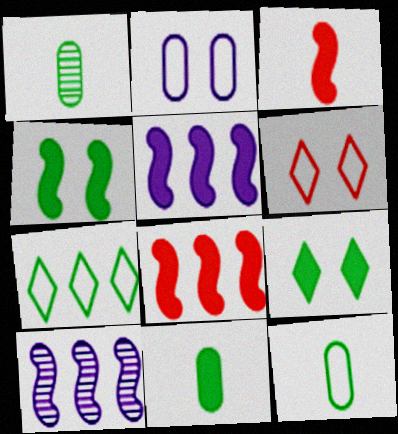[[1, 4, 7], 
[1, 5, 6], 
[1, 11, 12], 
[3, 4, 5], 
[6, 10, 11]]